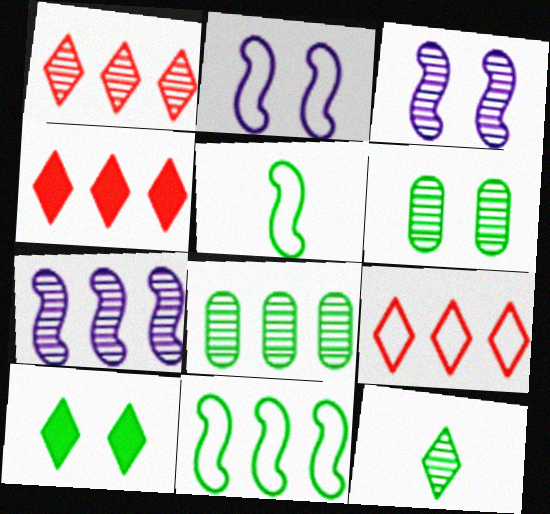[[1, 4, 9], 
[1, 7, 8], 
[5, 8, 10]]